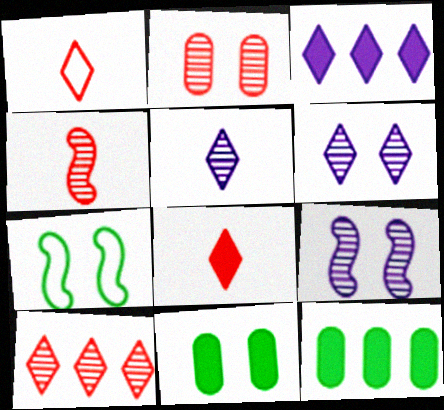[[1, 9, 12], 
[2, 4, 10]]